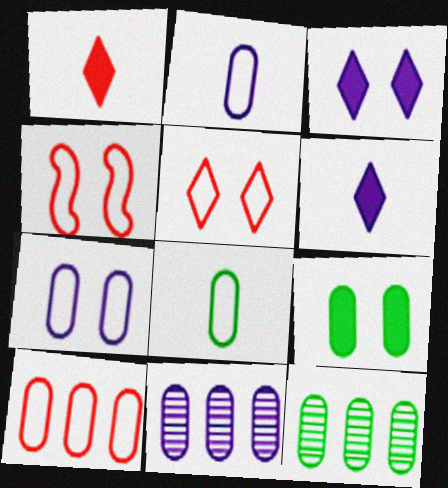[[4, 6, 12], 
[7, 8, 10], 
[8, 9, 12]]